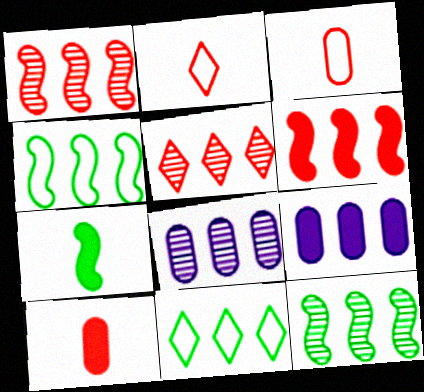[[1, 9, 11], 
[4, 5, 9], 
[5, 8, 12], 
[6, 8, 11]]